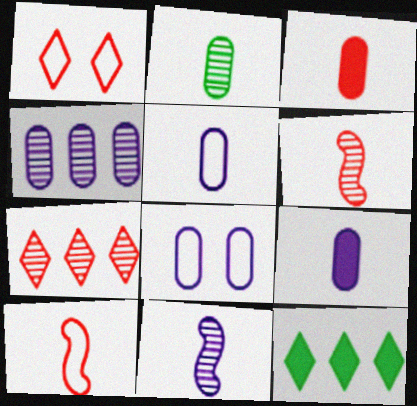[[2, 3, 5], 
[4, 8, 9], 
[6, 8, 12]]